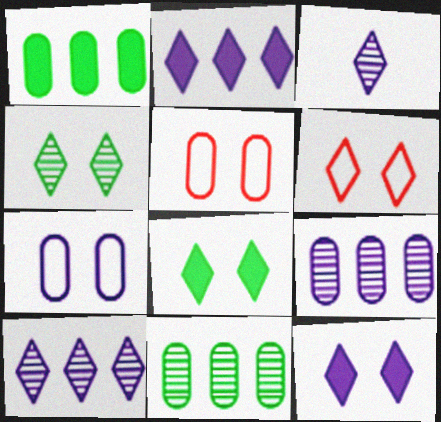[[4, 6, 12]]